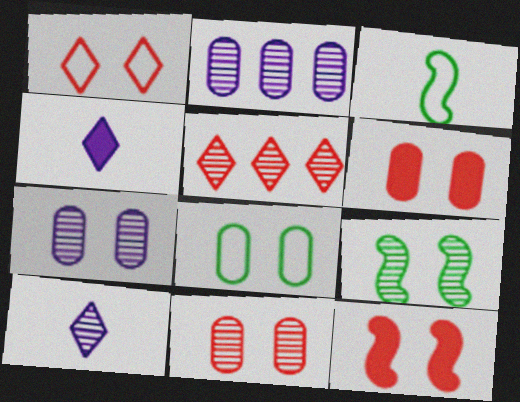[[1, 11, 12], 
[6, 7, 8]]